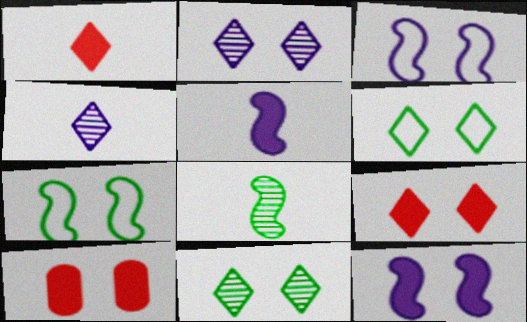[[2, 6, 9], 
[2, 7, 10], 
[3, 10, 11]]